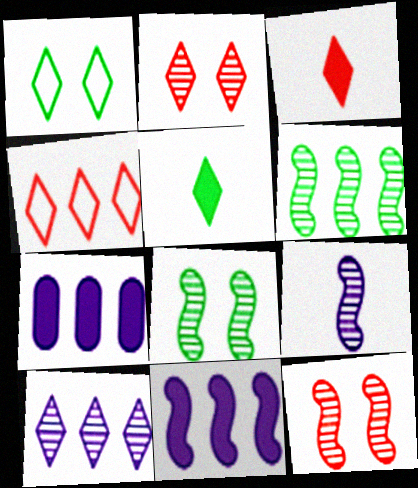[[1, 3, 10], 
[2, 3, 4], 
[4, 6, 7], 
[6, 9, 12]]